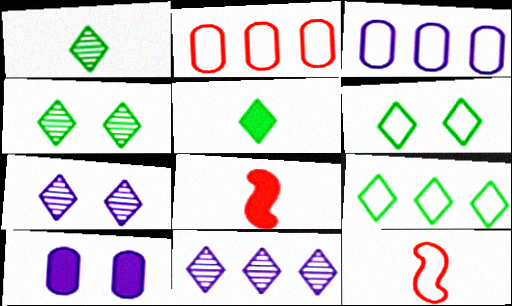[[3, 4, 8], 
[3, 6, 12], 
[4, 5, 9]]